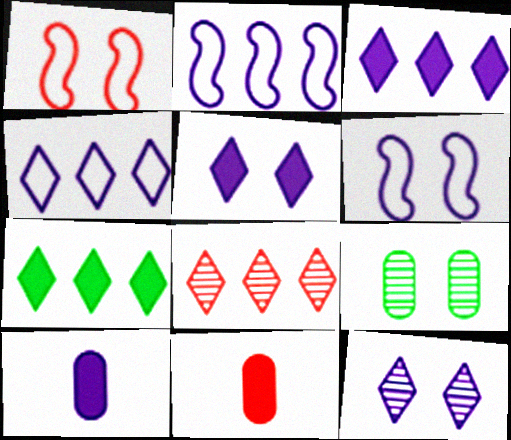[[1, 5, 9], 
[1, 8, 11], 
[2, 10, 12], 
[4, 7, 8]]